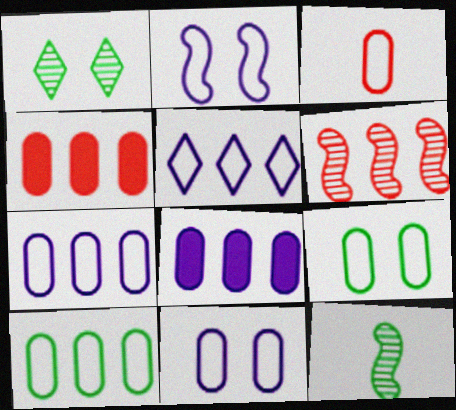[[3, 7, 9], 
[3, 10, 11]]